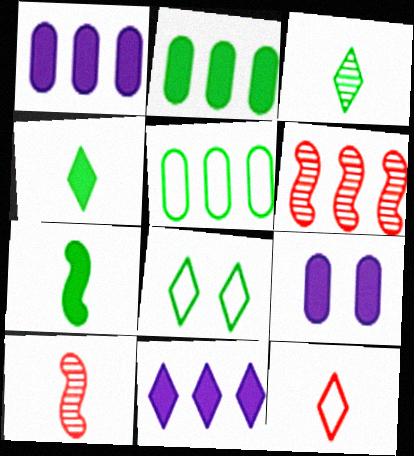[[1, 8, 10], 
[5, 6, 11]]